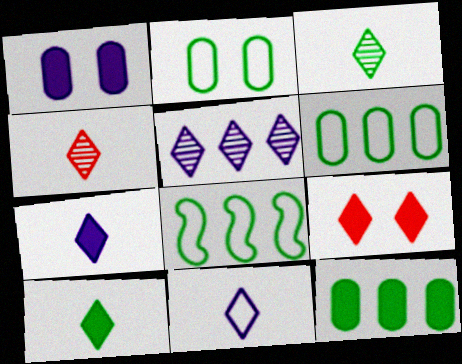[[1, 4, 8], 
[4, 10, 11]]